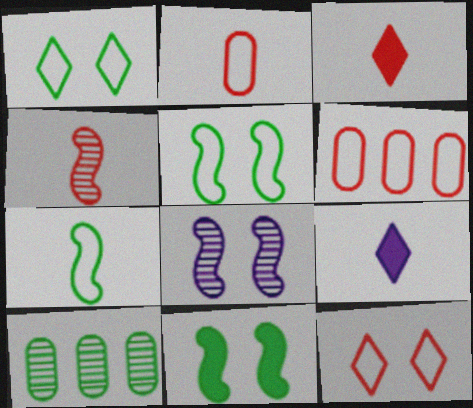[[2, 3, 4]]